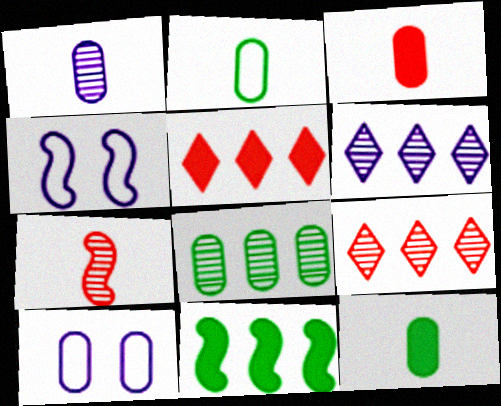[[1, 2, 3], 
[3, 8, 10], 
[4, 7, 11], 
[4, 9, 12]]